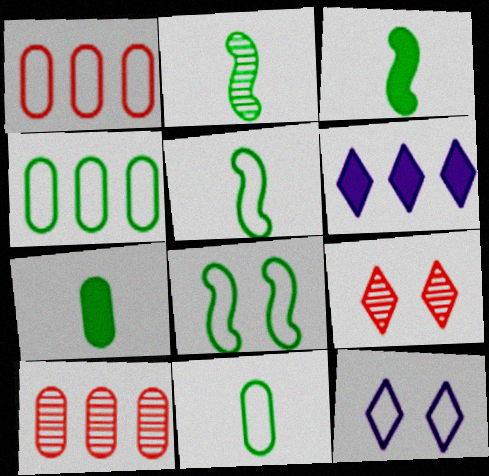[[1, 5, 12], 
[2, 3, 5], 
[3, 10, 12]]